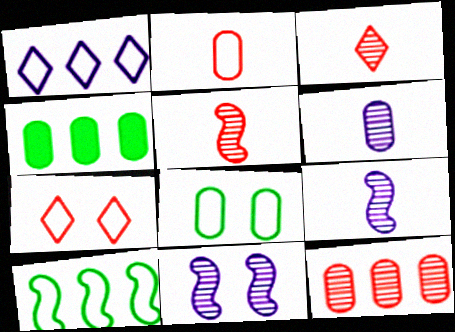[[4, 7, 9]]